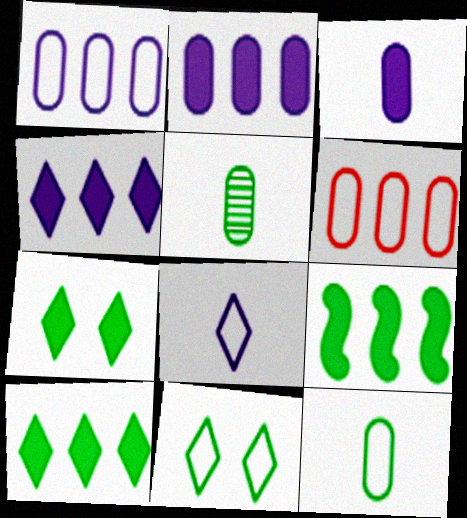[[5, 9, 11]]